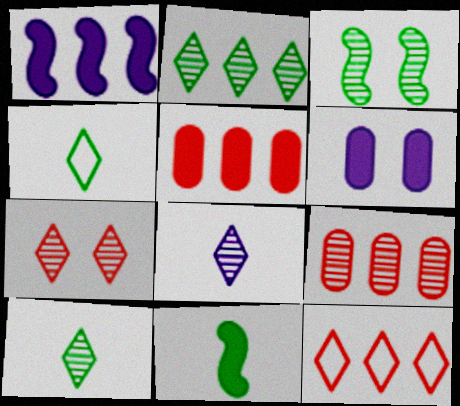[[2, 7, 8], 
[3, 8, 9]]